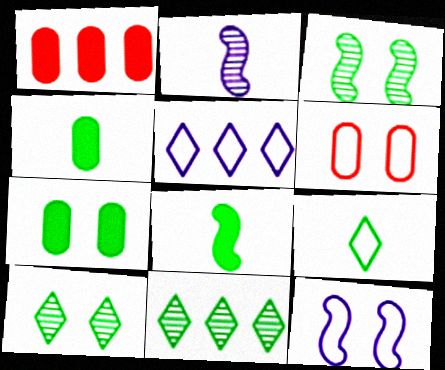[]